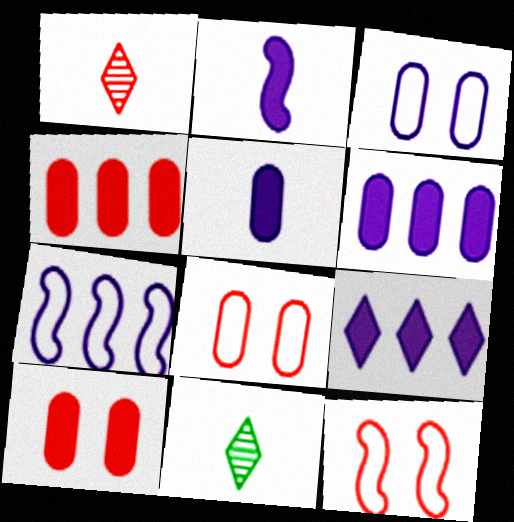[[1, 4, 12], 
[6, 11, 12], 
[7, 10, 11]]